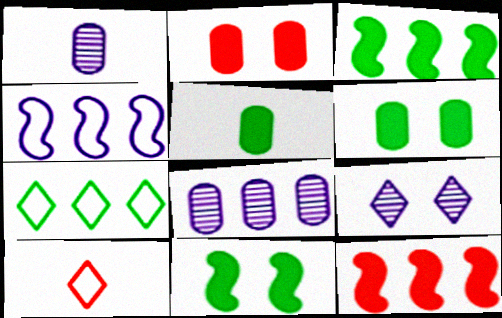[[7, 8, 12], 
[8, 10, 11]]